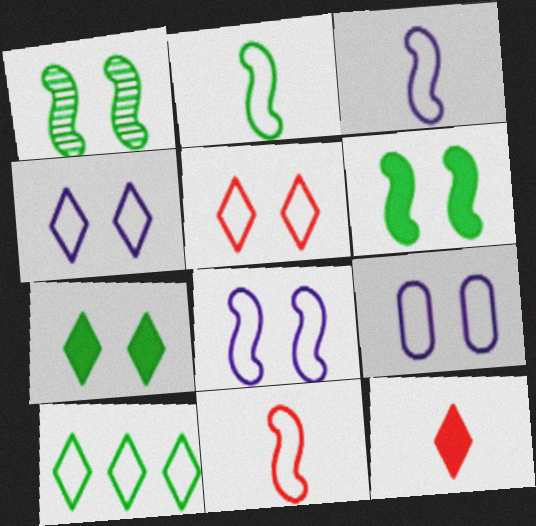[[2, 3, 11], 
[4, 8, 9], 
[9, 10, 11]]